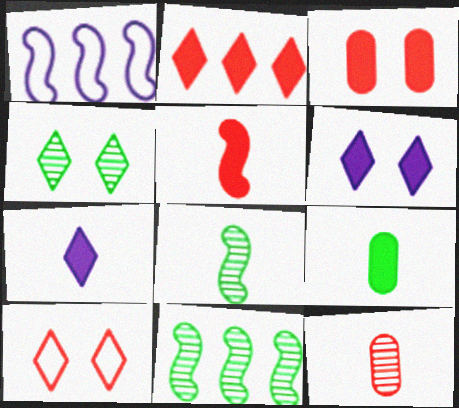[[2, 3, 5], 
[4, 6, 10], 
[5, 7, 9]]